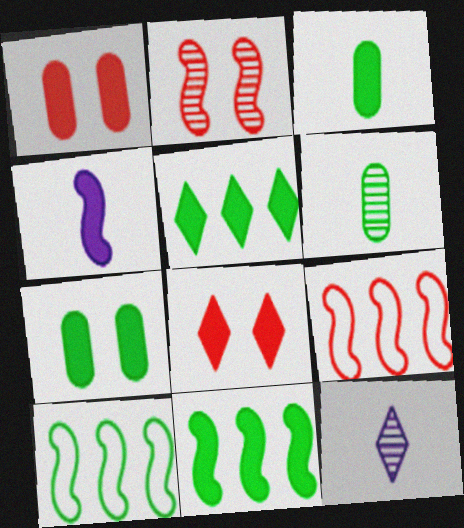[[1, 4, 5], 
[1, 10, 12], 
[2, 4, 10], 
[7, 9, 12]]